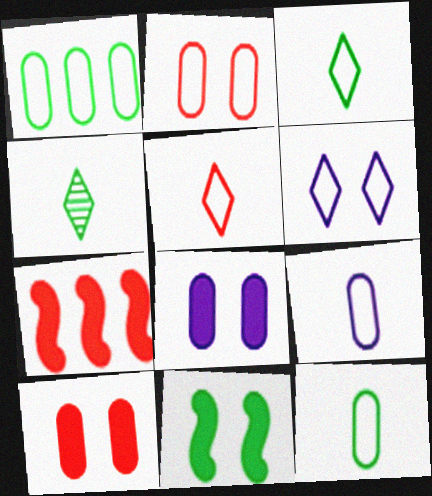[[1, 2, 9], 
[1, 4, 11]]